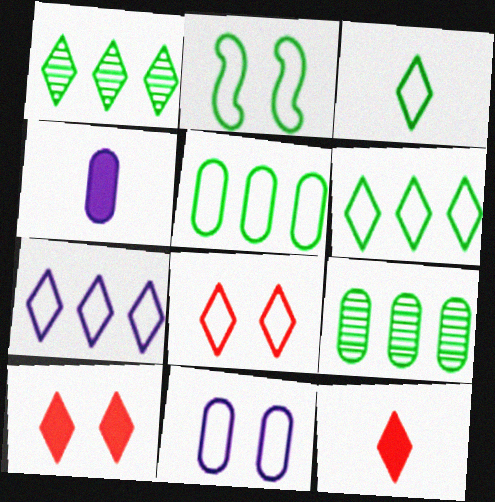[[2, 3, 5], 
[2, 8, 11], 
[3, 7, 8]]